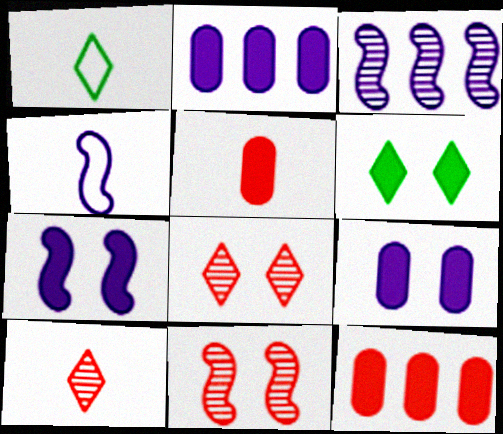[[1, 2, 11], 
[3, 4, 7]]